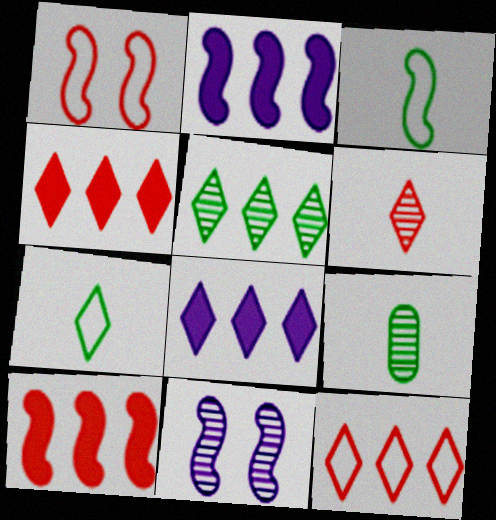[[1, 8, 9], 
[3, 10, 11], 
[5, 8, 12]]